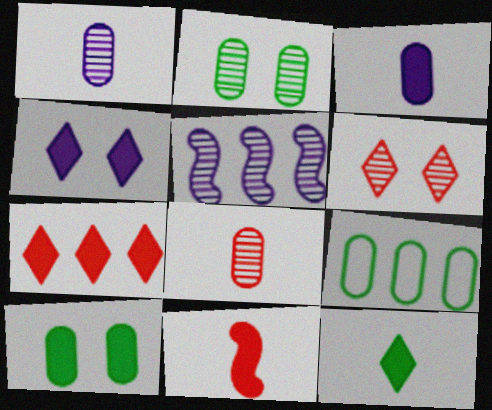[[3, 11, 12], 
[4, 7, 12], 
[5, 7, 9]]